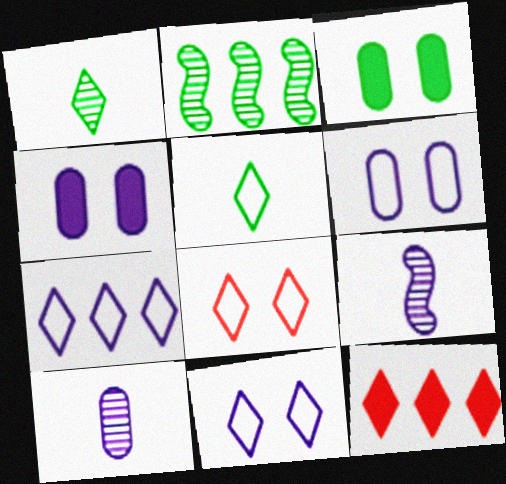[[1, 11, 12], 
[2, 3, 5], 
[4, 7, 9], 
[5, 7, 8]]